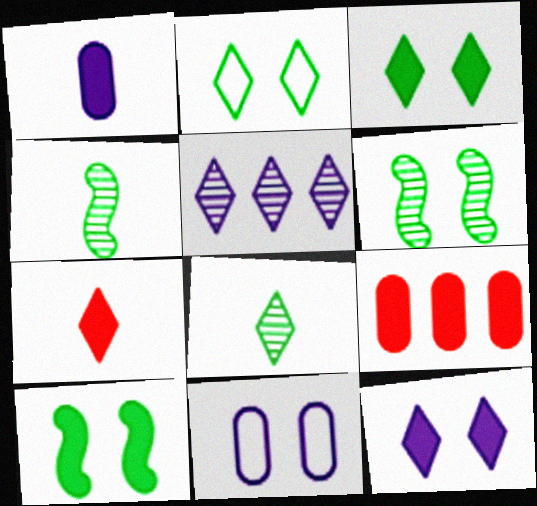[[2, 5, 7]]